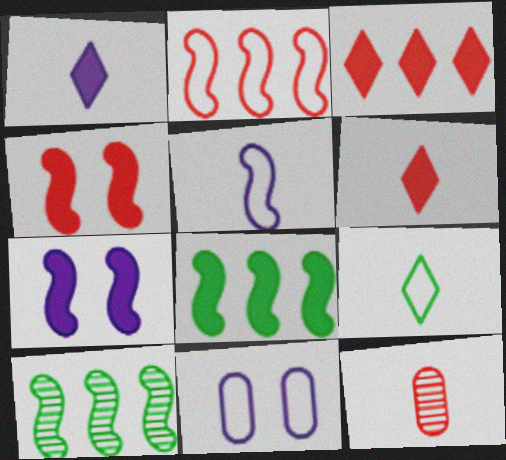[[2, 9, 11], 
[4, 5, 10], 
[6, 10, 11]]